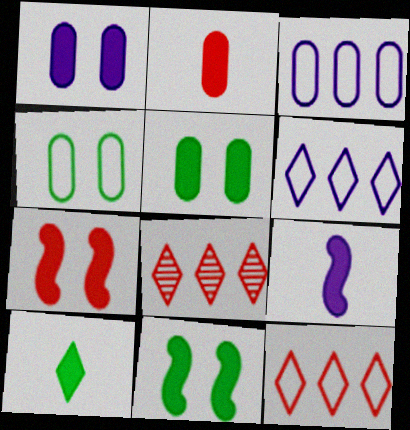[[2, 9, 10], 
[4, 8, 9]]